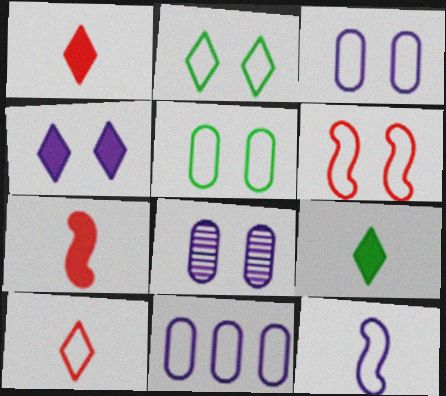[[2, 3, 6]]